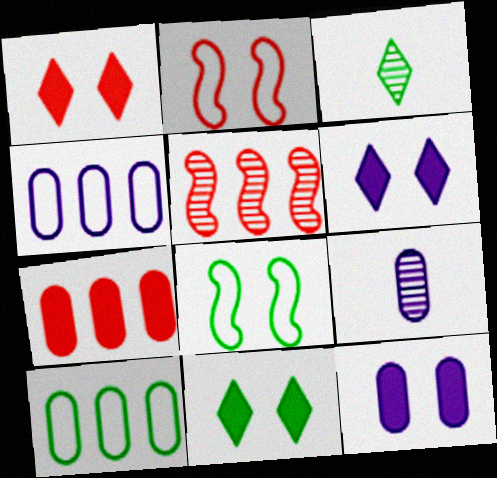[[1, 6, 11], 
[4, 9, 12]]